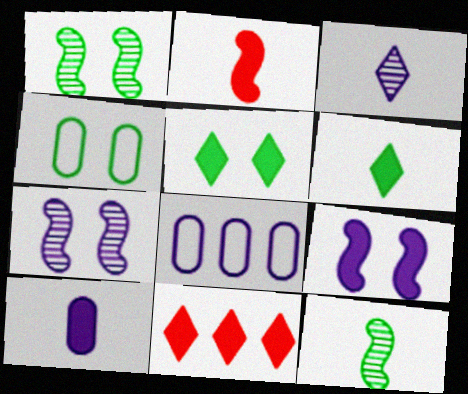[[1, 4, 5], 
[2, 6, 10], 
[3, 8, 9]]